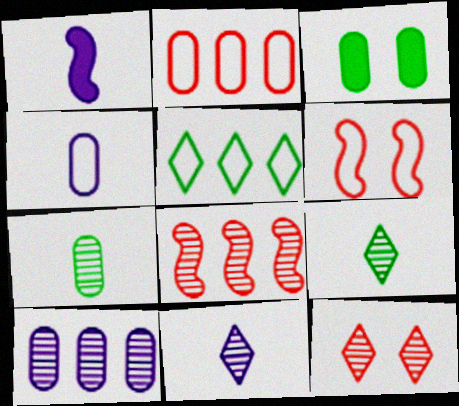[[1, 4, 11], 
[4, 5, 6]]